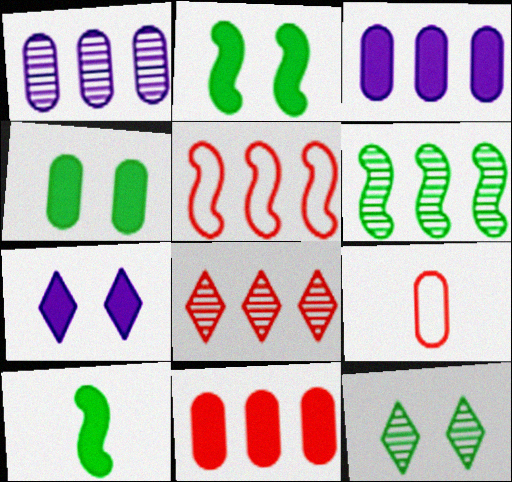[[1, 4, 9], 
[1, 6, 8], 
[5, 8, 11], 
[6, 7, 9], 
[7, 10, 11]]